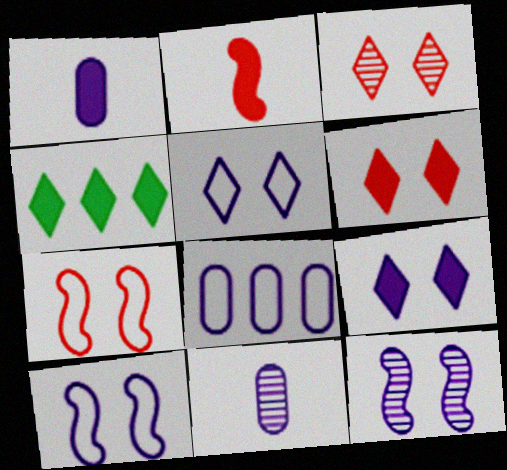[[4, 7, 11]]